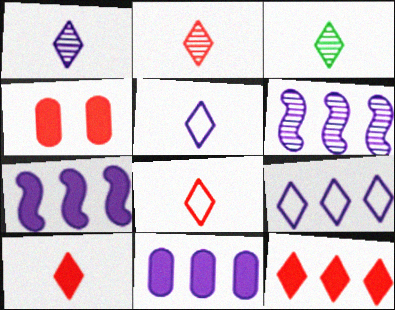[[1, 2, 3], 
[2, 8, 10], 
[3, 5, 10], 
[6, 9, 11]]